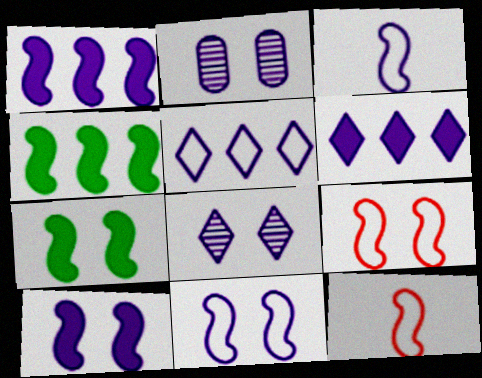[[2, 3, 6]]